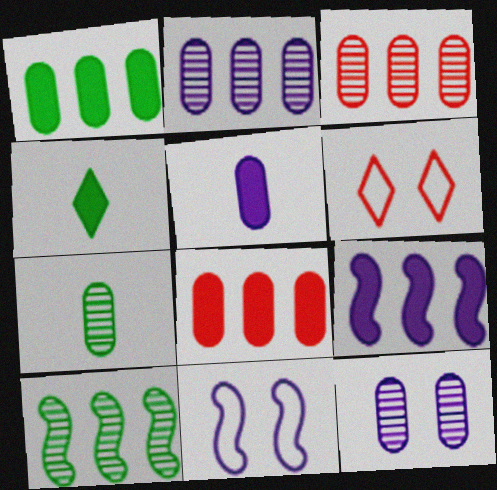[[3, 4, 11], 
[3, 7, 12], 
[5, 6, 10], 
[6, 7, 9]]